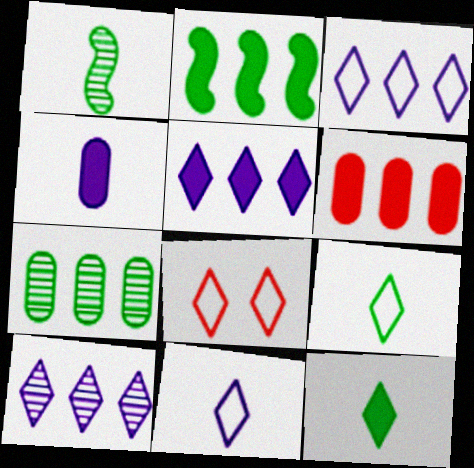[[2, 5, 6], 
[3, 5, 10], 
[3, 8, 9], 
[8, 10, 12]]